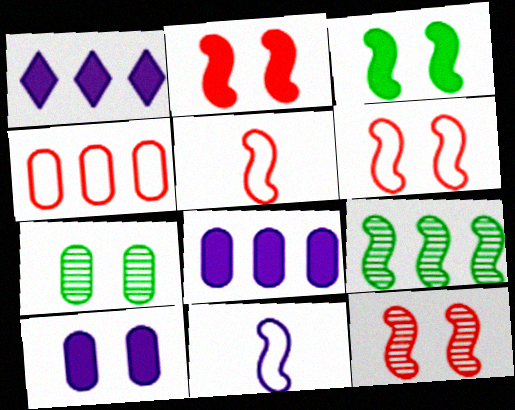[[1, 4, 9], 
[1, 5, 7], 
[2, 6, 12], 
[2, 9, 11]]